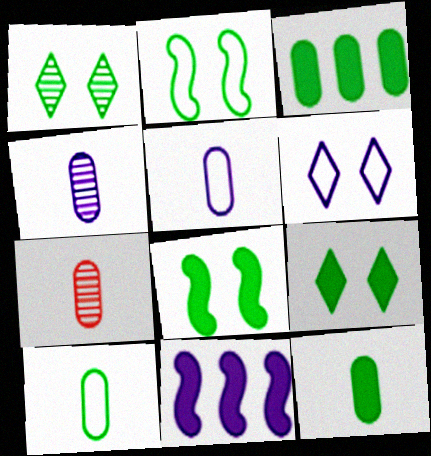[[4, 6, 11], 
[5, 7, 12]]